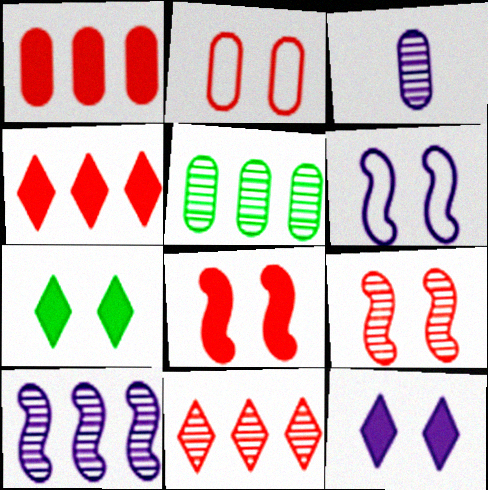[[5, 10, 11]]